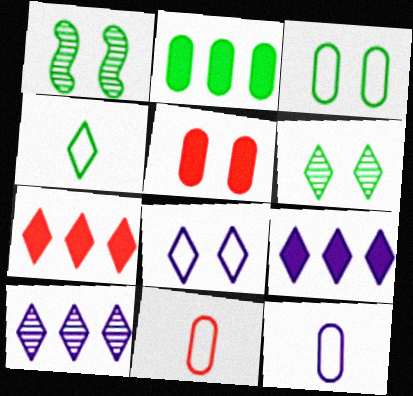[[1, 2, 4], 
[1, 5, 8], 
[1, 7, 12], 
[1, 9, 11]]